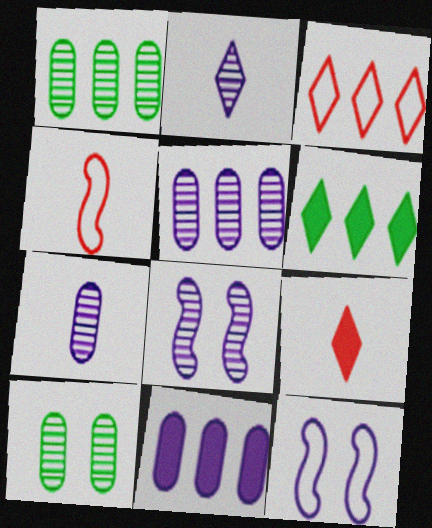[[1, 9, 12], 
[2, 5, 8], 
[2, 11, 12]]